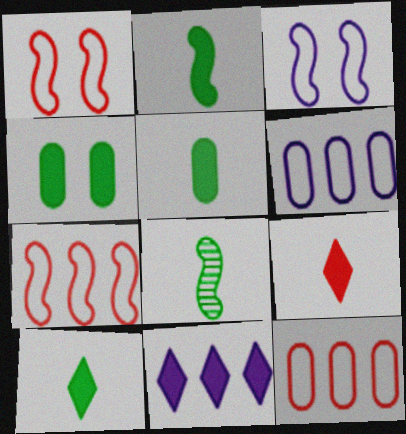[[2, 5, 10]]